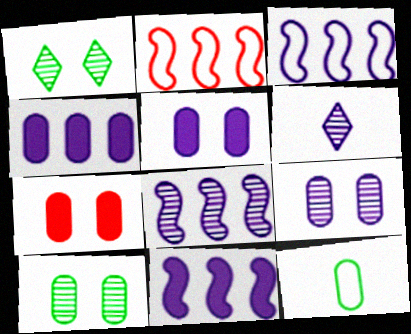[[3, 5, 6], 
[3, 8, 11], 
[6, 8, 9]]